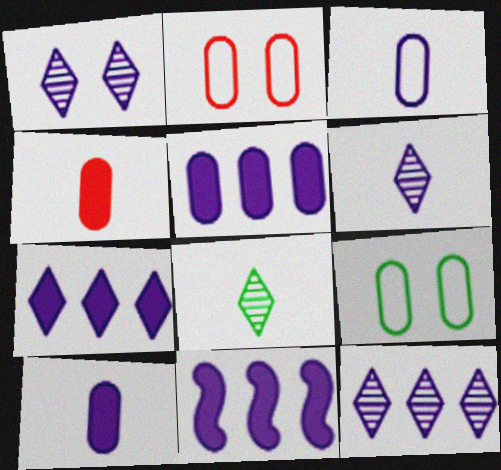[[1, 3, 11], 
[1, 6, 12], 
[2, 8, 11], 
[5, 7, 11]]